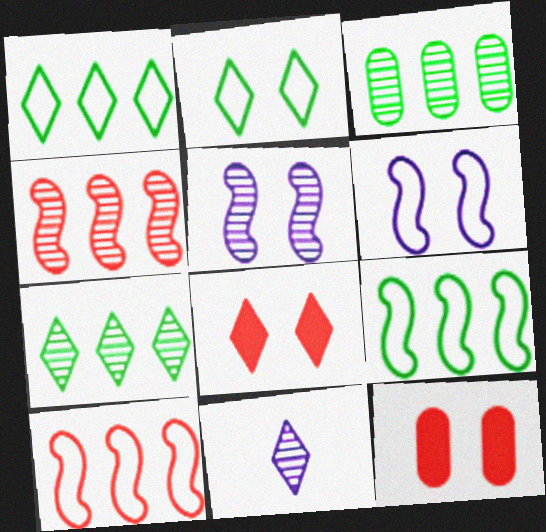[[1, 8, 11], 
[2, 5, 12], 
[9, 11, 12]]